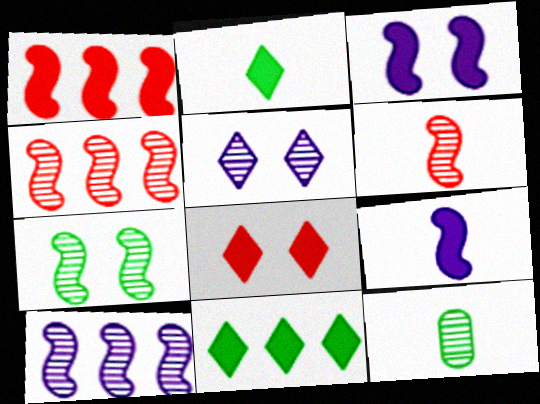[[4, 5, 12], 
[6, 7, 10]]